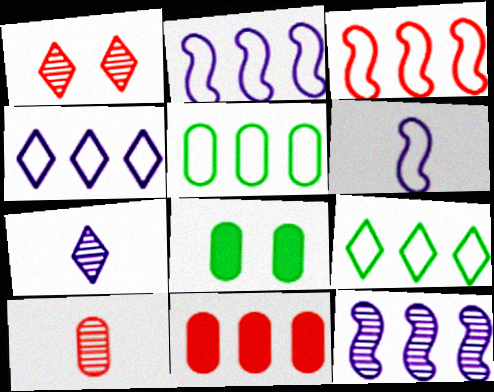[[3, 4, 5], 
[3, 7, 8], 
[9, 11, 12]]